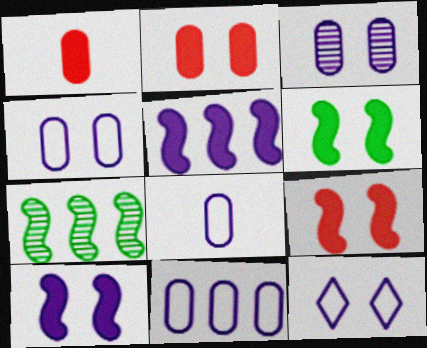[[1, 7, 12], 
[3, 10, 12], 
[4, 8, 11], 
[6, 9, 10]]